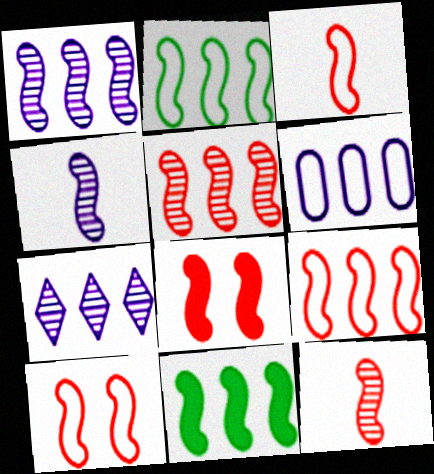[[1, 9, 11], 
[2, 4, 8], 
[3, 5, 8], 
[3, 9, 10], 
[4, 10, 11], 
[8, 9, 12]]